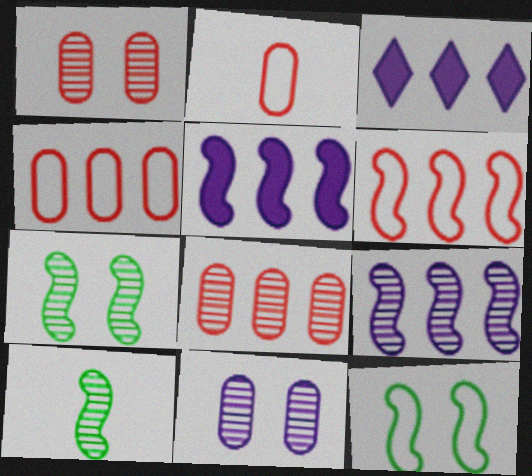[[2, 3, 7]]